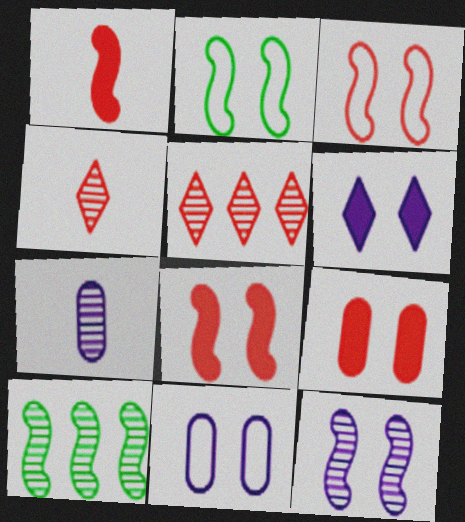[[2, 8, 12], 
[6, 11, 12]]